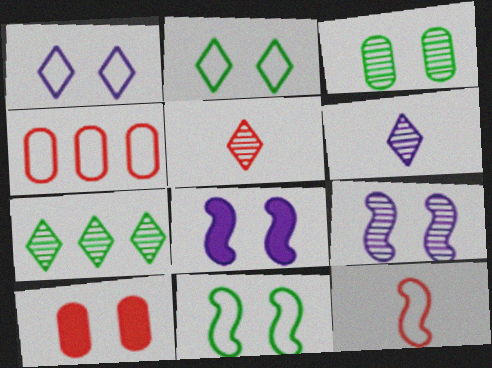[[2, 9, 10]]